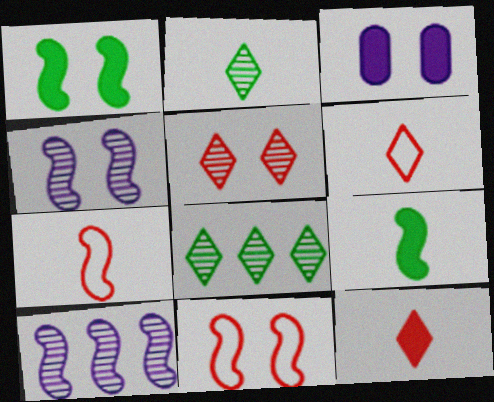[[1, 4, 11], 
[1, 7, 10], 
[3, 7, 8], 
[9, 10, 11]]